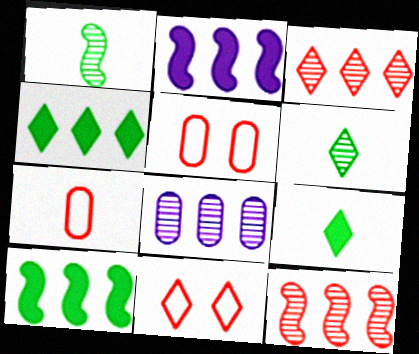[[2, 5, 6]]